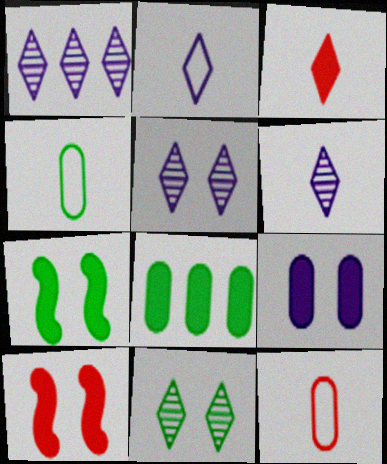[[1, 4, 10], 
[1, 5, 6], 
[1, 7, 12]]